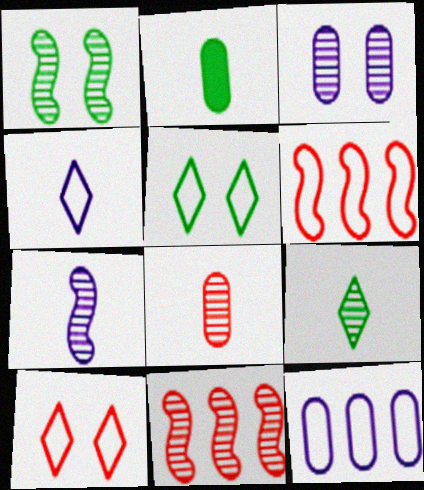[[1, 7, 11], 
[3, 9, 11], 
[7, 8, 9]]